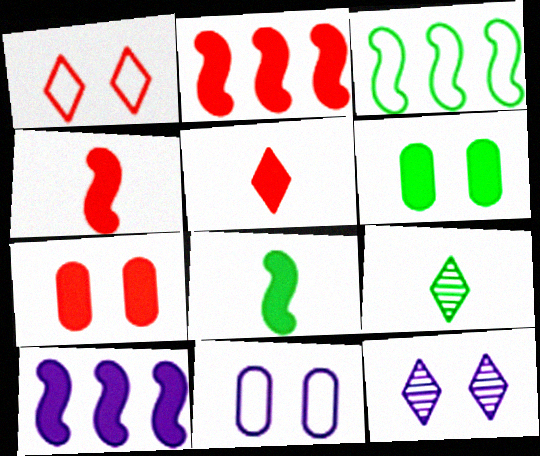[[2, 5, 7], 
[2, 9, 11], 
[3, 6, 9], 
[5, 6, 10]]